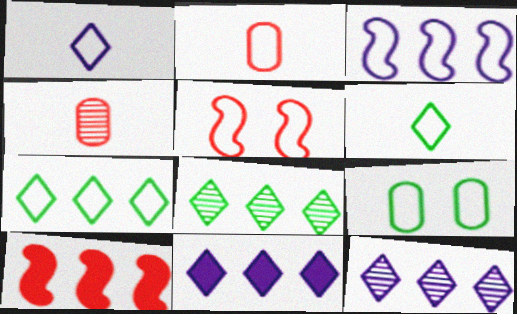[]